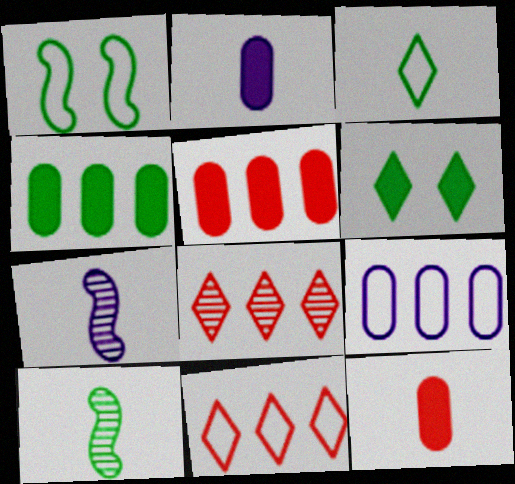[[1, 2, 8], 
[3, 7, 12]]